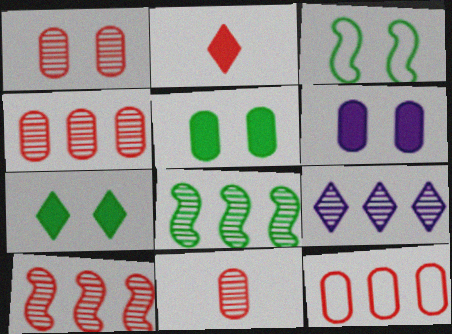[[1, 4, 11], 
[4, 8, 9]]